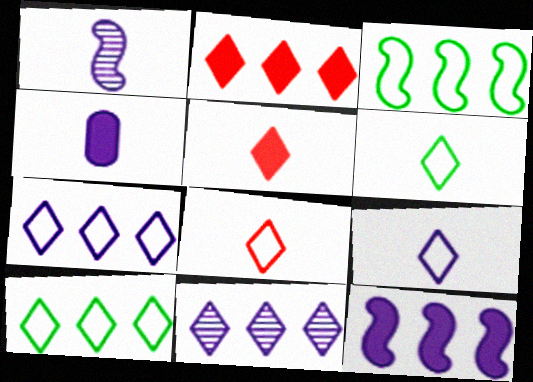[[1, 4, 9], 
[2, 10, 11], 
[6, 8, 9]]